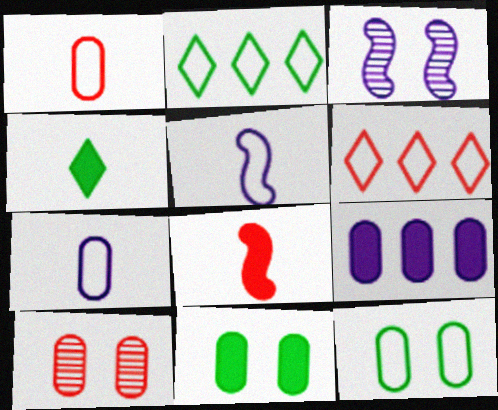[[5, 6, 12], 
[6, 8, 10]]